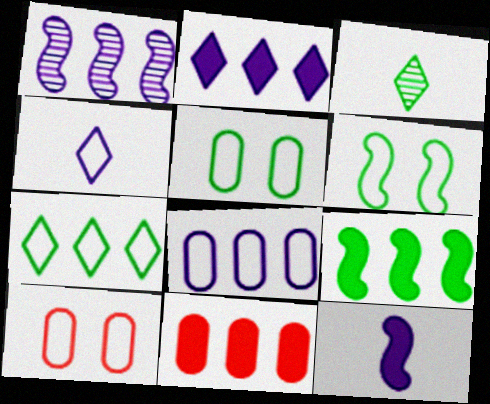[[1, 2, 8], 
[1, 7, 11], 
[2, 9, 11], 
[3, 5, 9]]